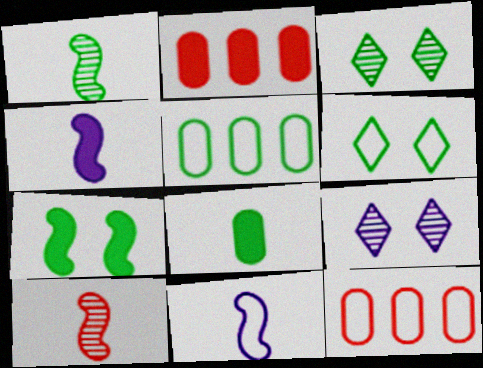[[2, 3, 11], 
[3, 4, 12], 
[6, 11, 12]]